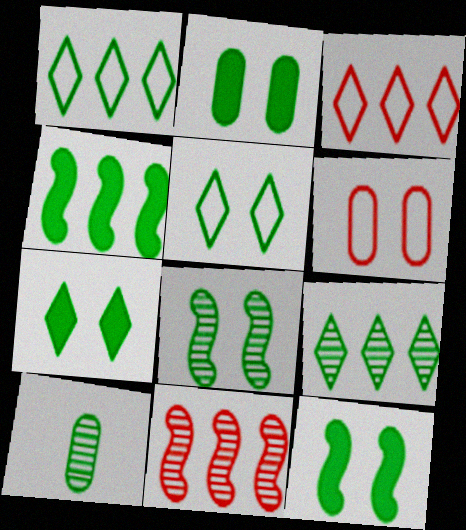[[1, 10, 12], 
[2, 5, 8], 
[2, 7, 12], 
[4, 5, 10], 
[8, 9, 10]]